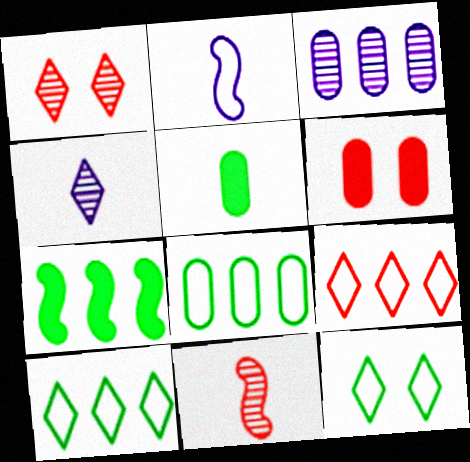[[3, 7, 9], 
[6, 9, 11]]